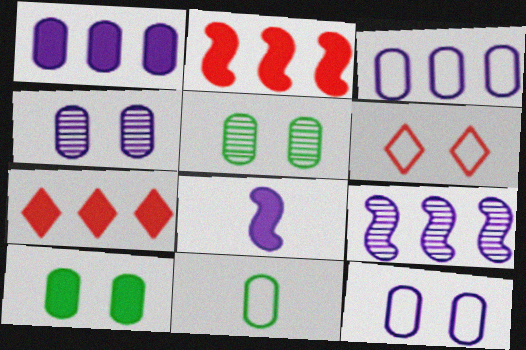[[7, 8, 10]]